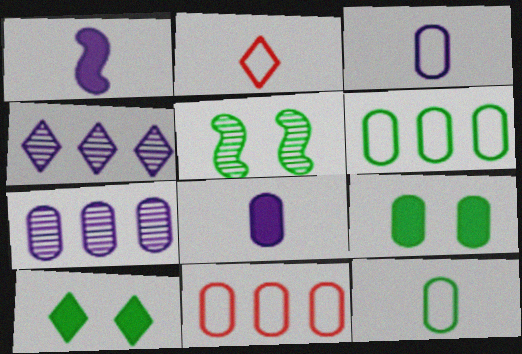[[2, 4, 10]]